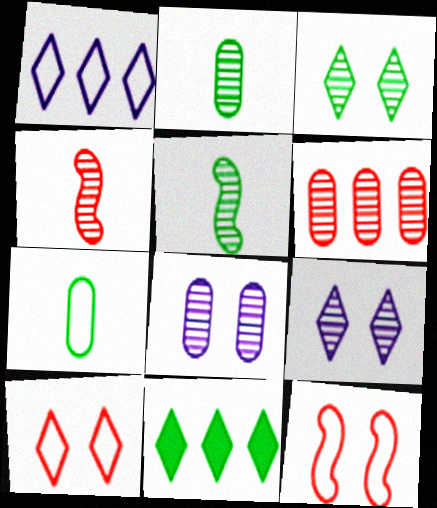[[1, 7, 12], 
[2, 6, 8], 
[5, 6, 9]]